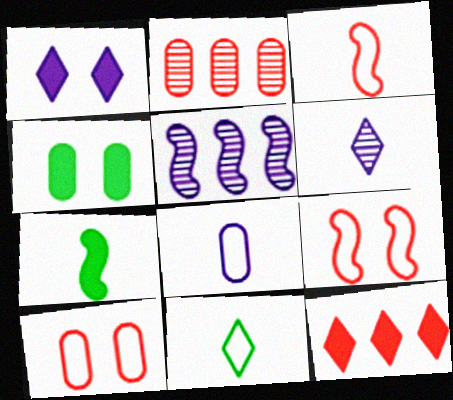[[1, 5, 8], 
[2, 4, 8], 
[3, 8, 11], 
[5, 7, 9]]